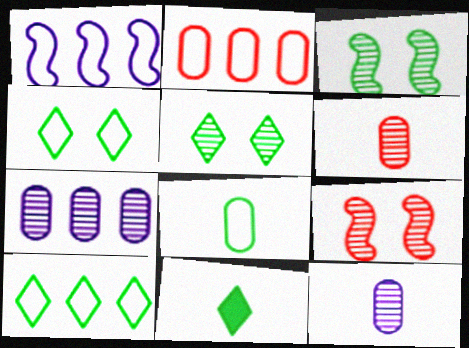[[1, 2, 10], 
[5, 10, 11]]